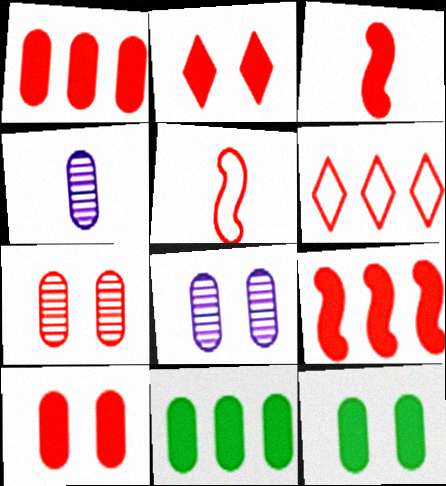[[1, 2, 3], 
[3, 6, 7]]